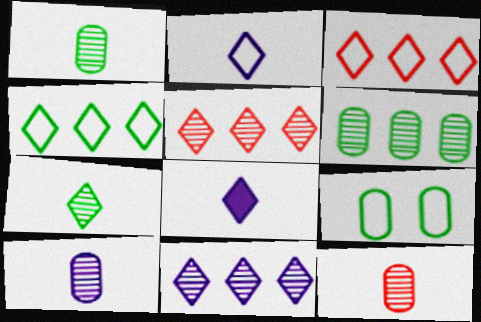[[1, 10, 12]]